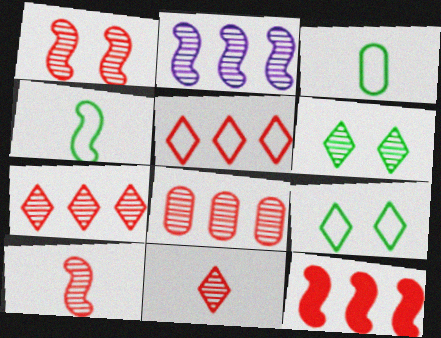[[1, 8, 11], 
[5, 8, 12]]